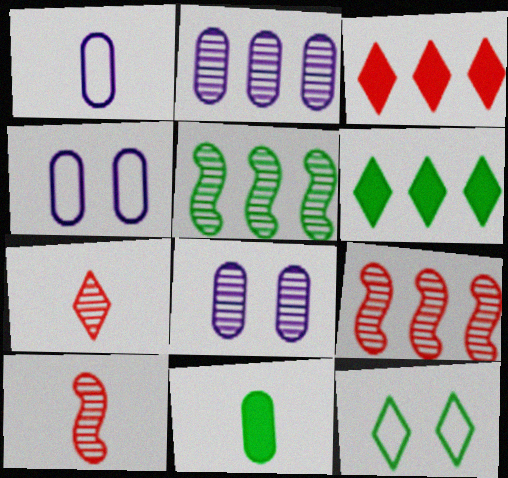[[4, 6, 10], 
[5, 7, 8], 
[5, 11, 12]]